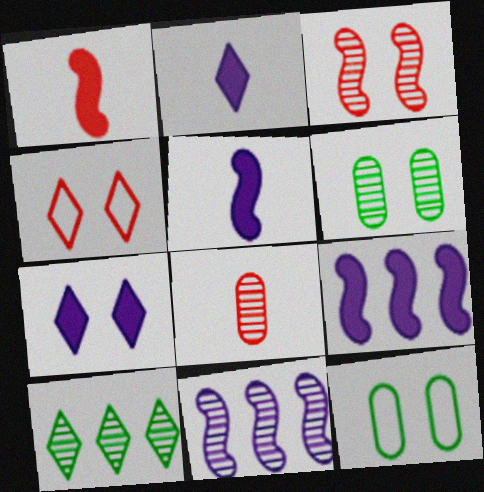[[2, 4, 10], 
[3, 7, 12]]